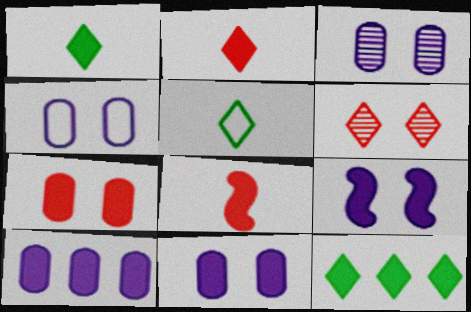[[3, 4, 11], 
[8, 11, 12]]